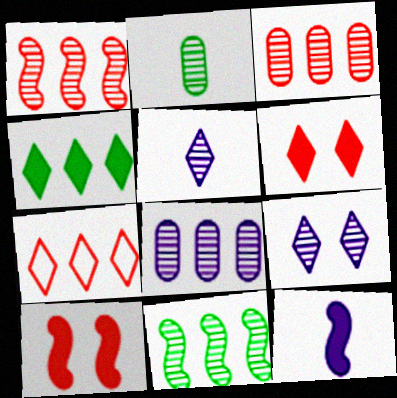[[1, 2, 9]]